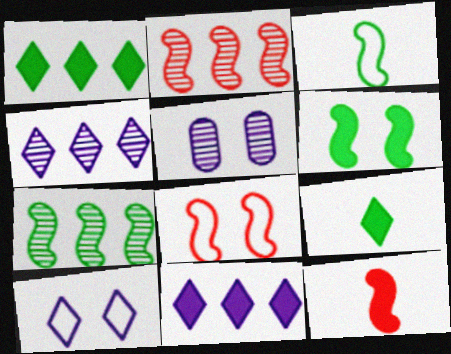[[2, 8, 12], 
[3, 6, 7]]